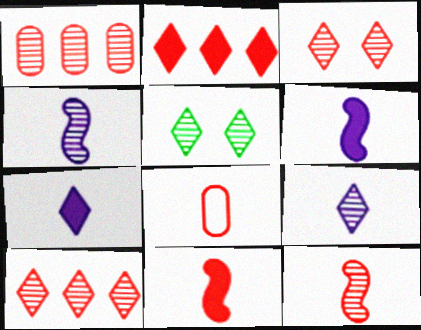[[1, 3, 12], 
[1, 4, 5], 
[5, 9, 10]]